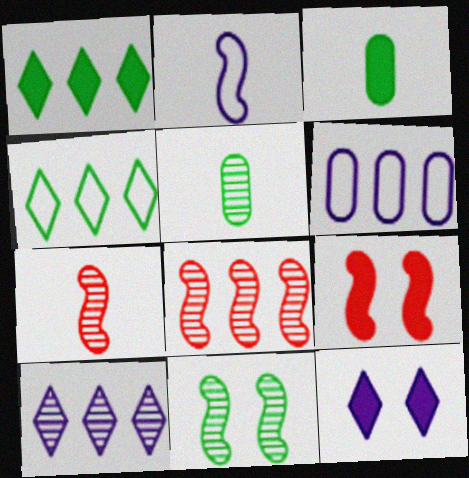[[1, 6, 8], 
[3, 4, 11]]